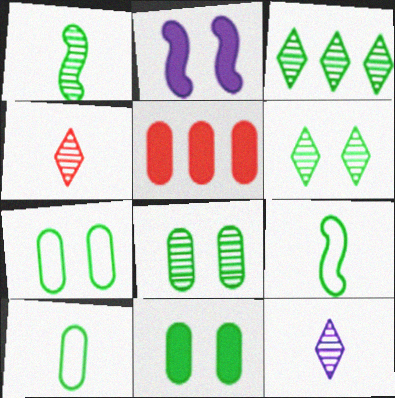[[1, 3, 8], 
[3, 9, 11], 
[7, 8, 11]]